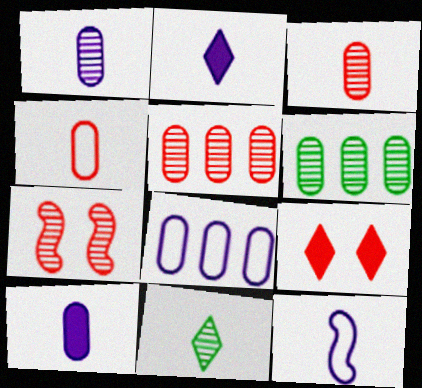[[1, 2, 12], 
[6, 9, 12]]